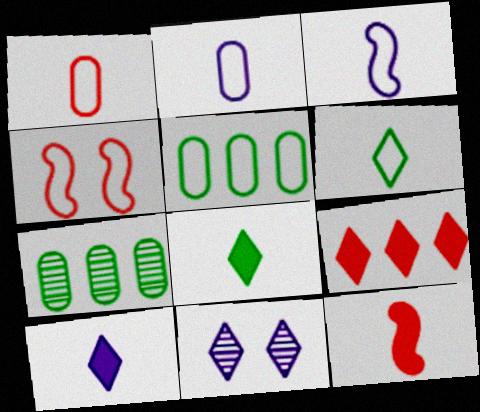[[1, 3, 6], 
[4, 7, 10], 
[5, 11, 12], 
[6, 9, 11]]